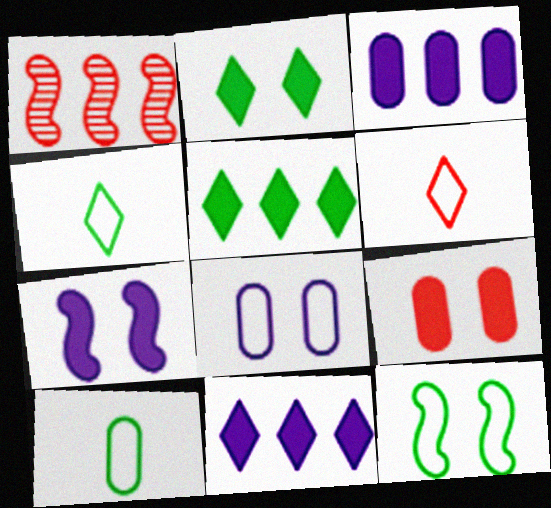[[1, 6, 9], 
[2, 7, 9]]